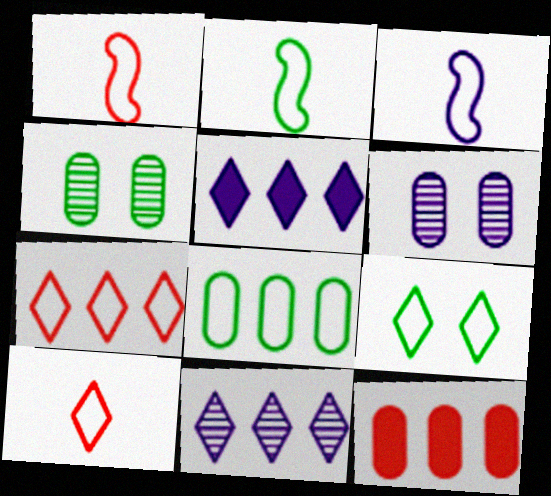[[1, 2, 3], 
[1, 4, 5], 
[2, 8, 9], 
[3, 5, 6]]